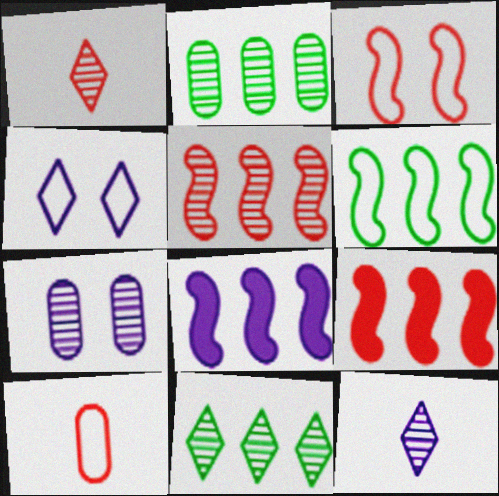[[4, 6, 10], 
[5, 6, 8]]